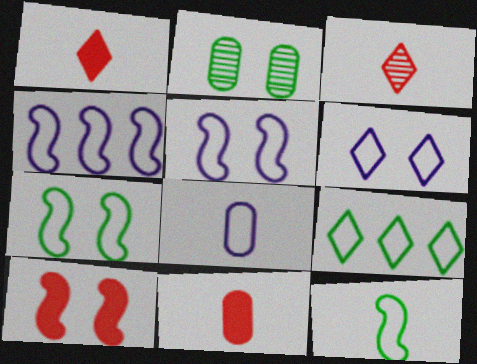[[1, 2, 4], 
[2, 6, 10], 
[4, 6, 8]]